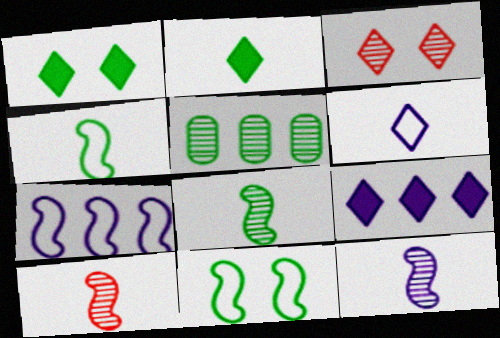[[1, 4, 5], 
[2, 5, 11], 
[3, 5, 12], 
[8, 10, 12]]